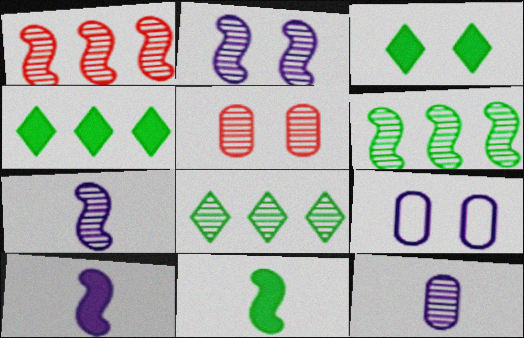[[5, 7, 8]]